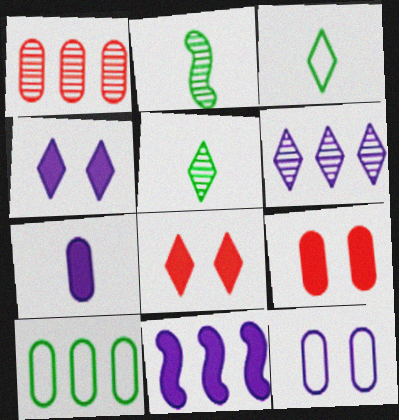[[3, 6, 8], 
[4, 7, 11]]